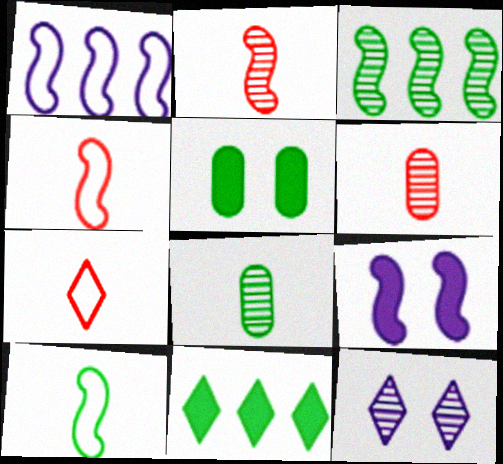[[3, 4, 9], 
[3, 6, 12], 
[7, 11, 12]]